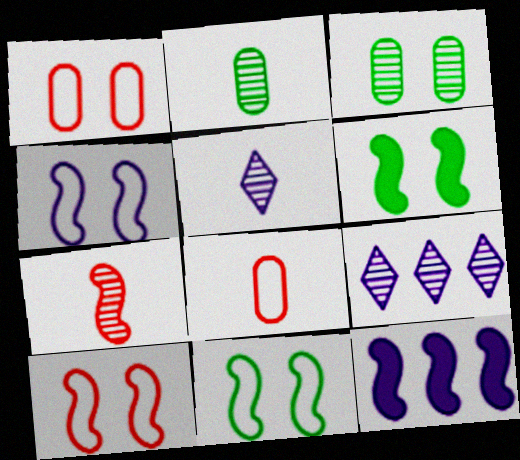[[2, 5, 7], 
[3, 7, 9], 
[4, 10, 11], 
[6, 8, 9], 
[7, 11, 12]]